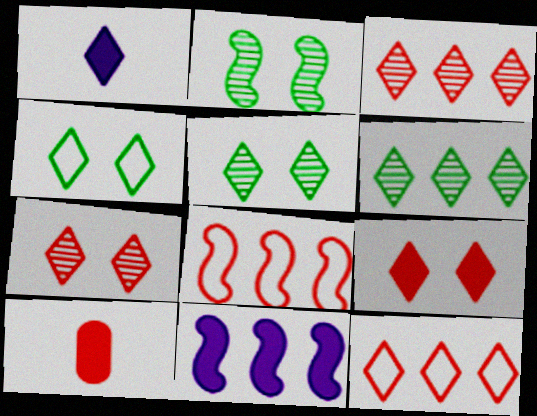[[1, 3, 4], 
[1, 5, 12], 
[7, 8, 10]]